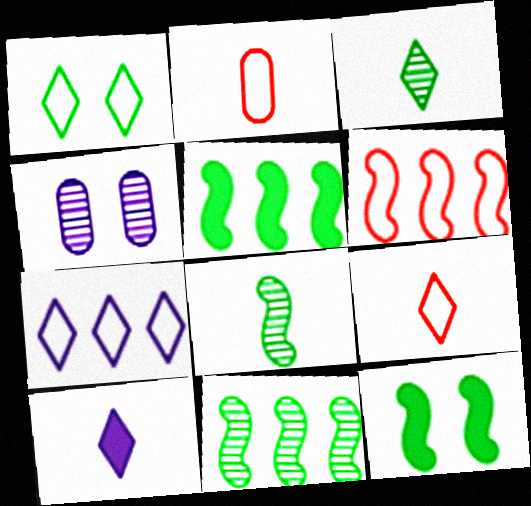[[1, 7, 9], 
[2, 8, 10], 
[3, 9, 10], 
[4, 5, 9]]